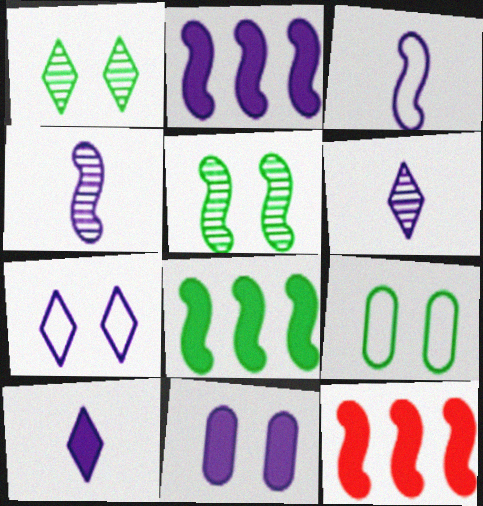[[2, 8, 12], 
[2, 10, 11], 
[3, 5, 12], 
[6, 9, 12]]